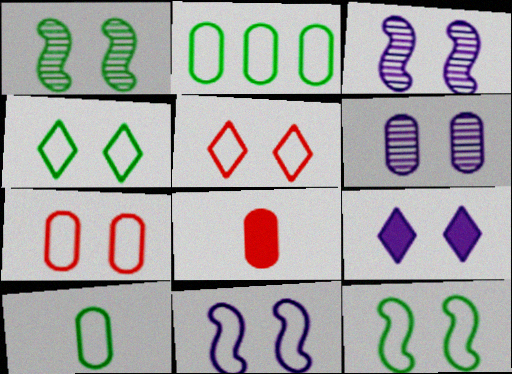[[1, 7, 9], 
[2, 6, 8], 
[4, 7, 11], 
[6, 9, 11]]